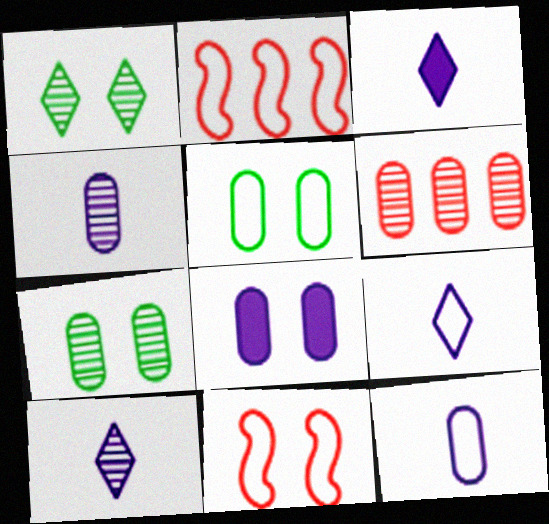[[1, 8, 11], 
[2, 3, 7], 
[2, 5, 9], 
[3, 9, 10], 
[4, 6, 7]]